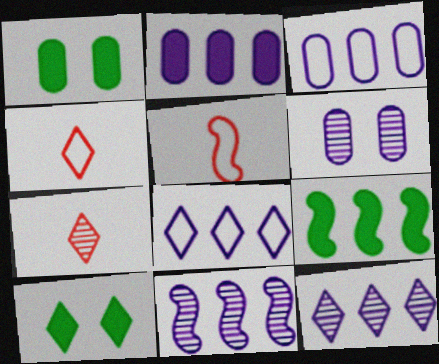[[1, 4, 11], 
[1, 5, 12], 
[2, 8, 11], 
[4, 6, 9], 
[4, 10, 12], 
[7, 8, 10]]